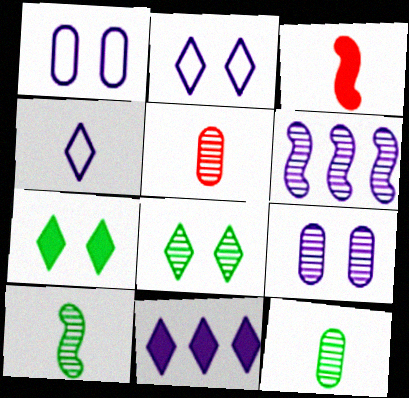[[3, 4, 12], 
[5, 6, 8]]